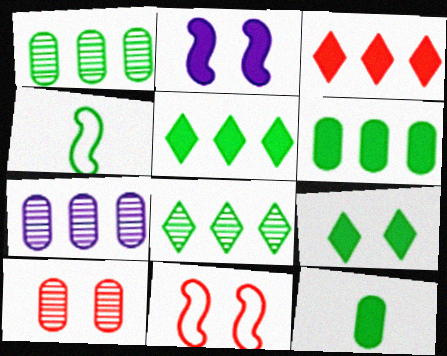[[1, 4, 9], 
[2, 3, 12]]